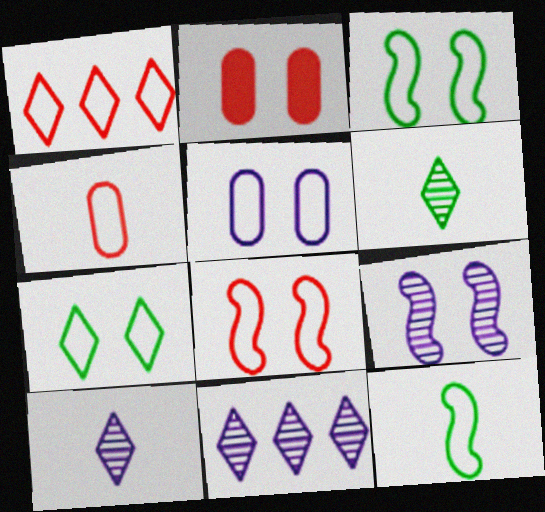[[1, 4, 8], 
[1, 5, 12], 
[2, 7, 9], 
[2, 11, 12], 
[5, 7, 8]]